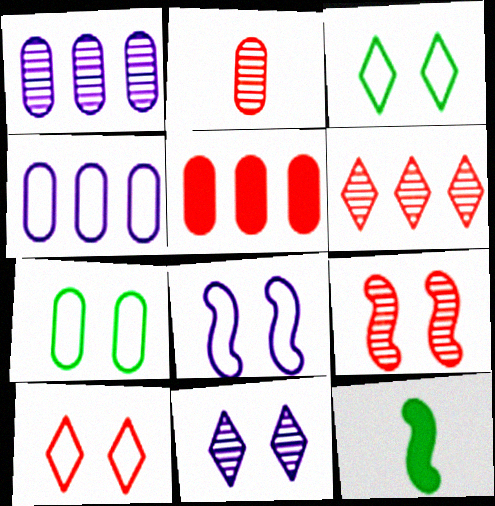[[1, 10, 12], 
[2, 6, 9], 
[7, 8, 10]]